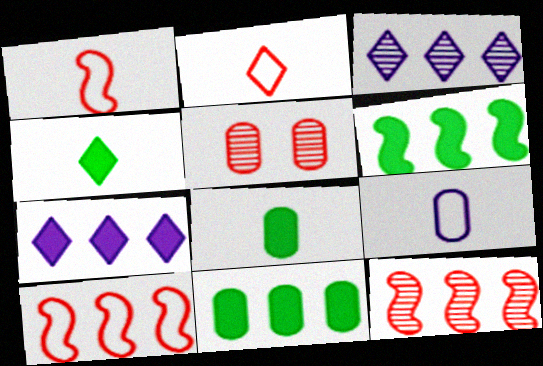[[3, 10, 11], 
[5, 9, 11]]